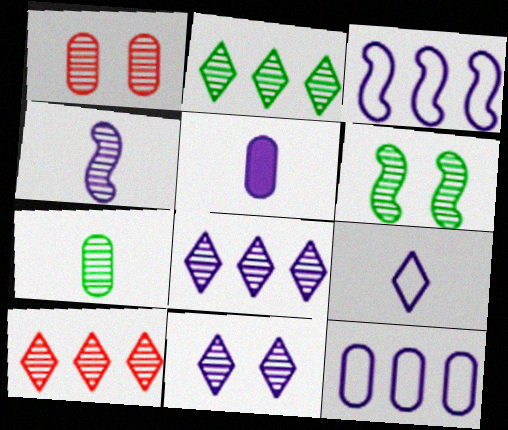[[1, 2, 4], 
[1, 6, 11], 
[2, 6, 7], 
[2, 8, 10], 
[3, 5, 11], 
[4, 5, 9]]